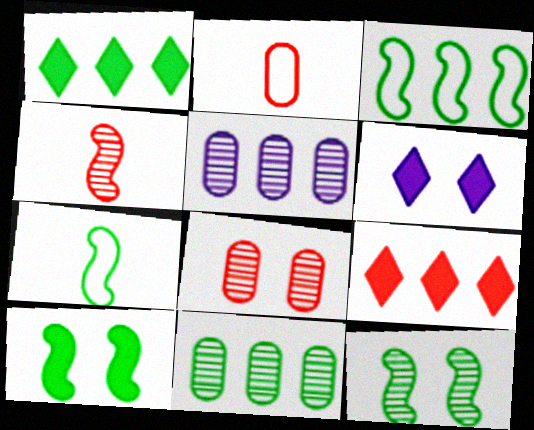[[1, 3, 11], 
[3, 5, 9]]